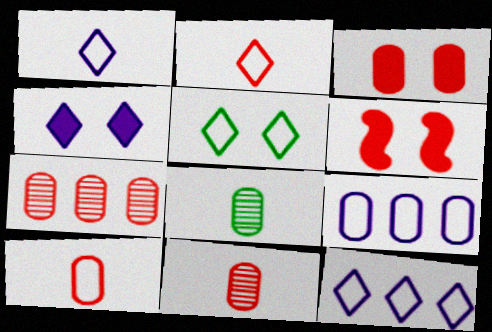[[2, 5, 12], 
[2, 6, 7], 
[3, 7, 10], 
[3, 8, 9], 
[6, 8, 12]]